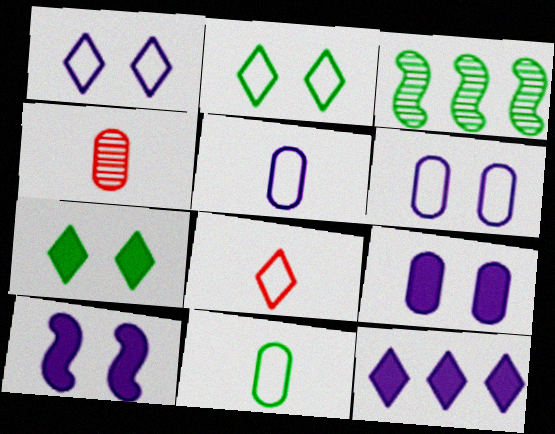[[3, 7, 11], 
[3, 8, 9]]